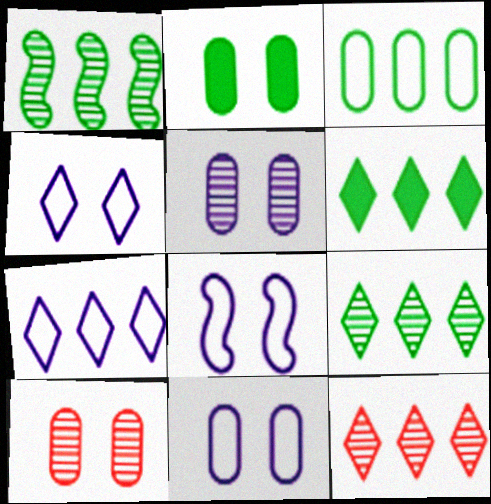[[1, 3, 6], 
[2, 10, 11], 
[4, 8, 11], 
[6, 7, 12]]